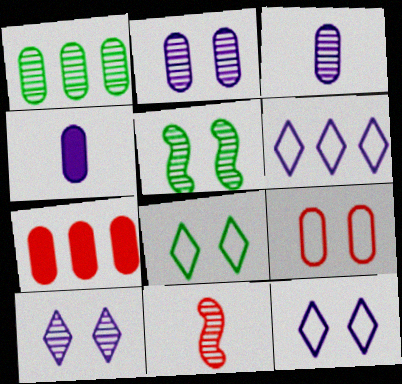[[1, 4, 9], 
[1, 10, 11]]